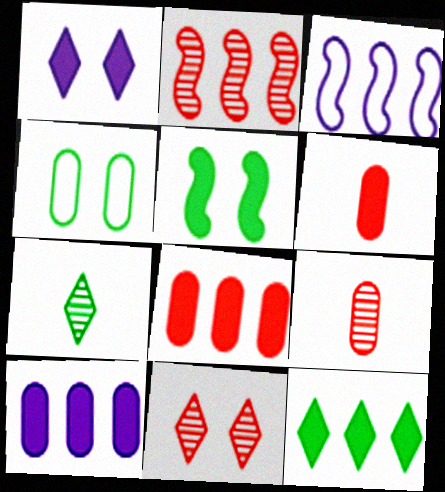[[2, 9, 11], 
[4, 9, 10]]